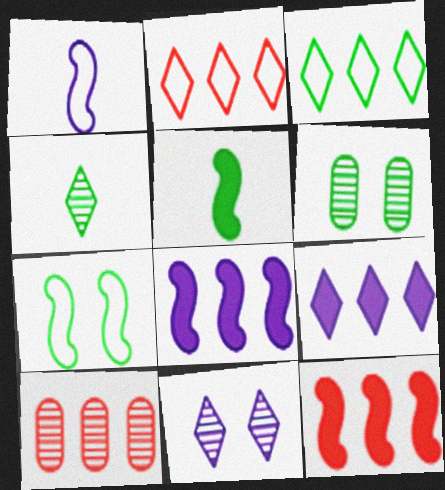[[2, 10, 12], 
[3, 5, 6], 
[3, 8, 10]]